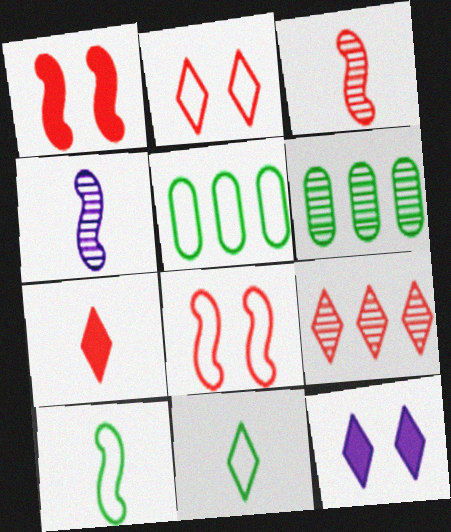[[2, 7, 9], 
[3, 5, 12], 
[9, 11, 12]]